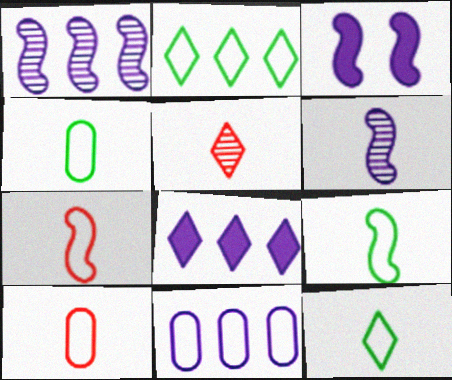[[1, 8, 11], 
[4, 9, 12]]